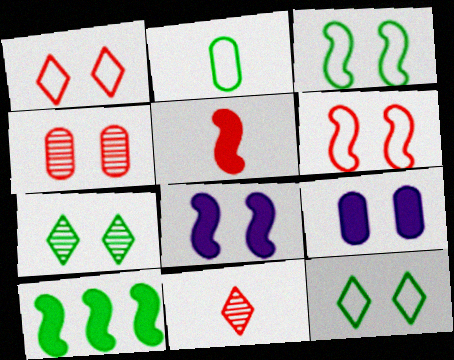[[2, 7, 10], 
[4, 8, 12], 
[5, 8, 10], 
[6, 7, 9]]